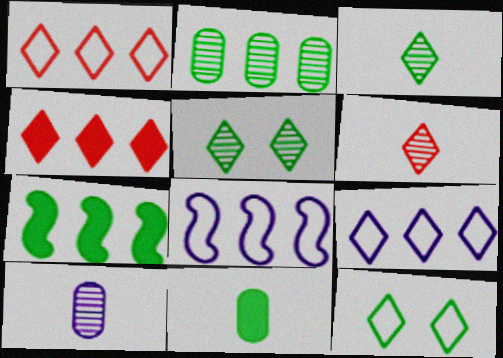[[2, 4, 8]]